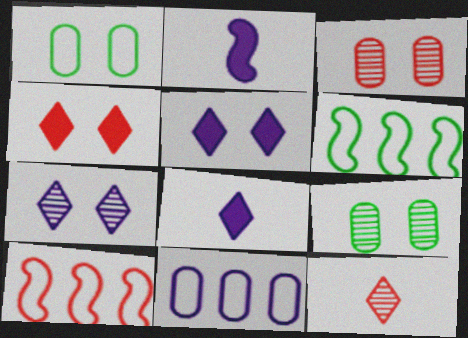[[2, 7, 11], 
[3, 6, 8], 
[8, 9, 10]]